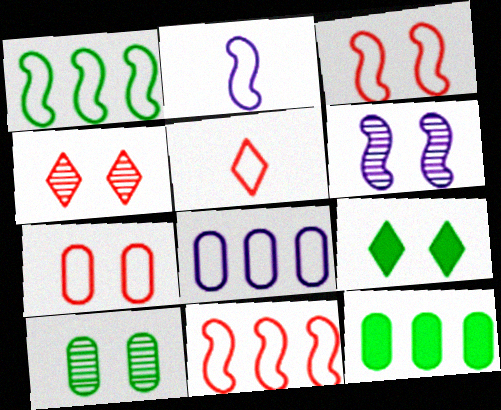[[1, 2, 3], 
[2, 4, 12], 
[4, 6, 10], 
[5, 6, 12], 
[5, 7, 11], 
[6, 7, 9]]